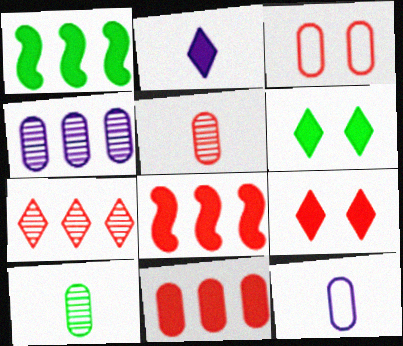[[3, 5, 11]]